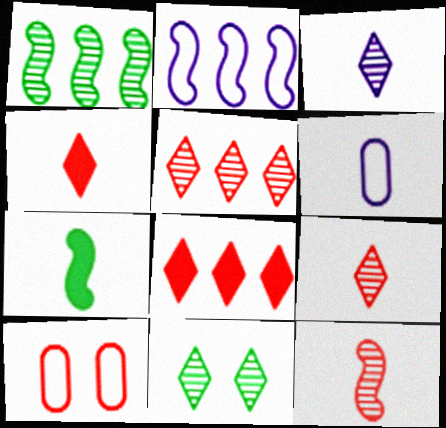[[3, 5, 11], 
[6, 7, 9], 
[8, 10, 12]]